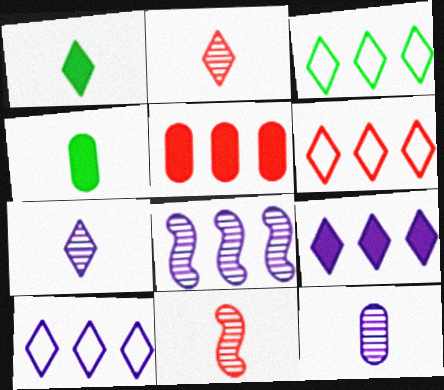[[3, 5, 8], 
[3, 6, 10]]